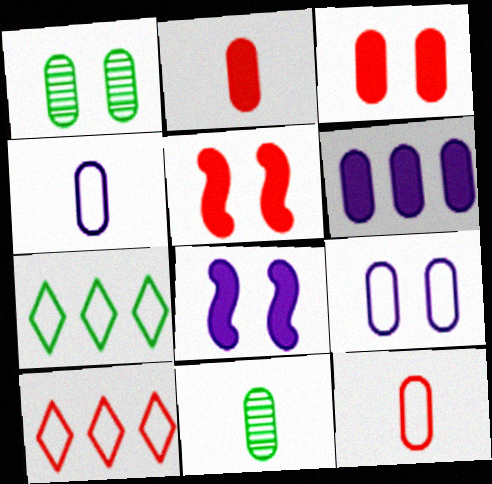[[1, 3, 9], 
[1, 6, 12], 
[2, 4, 11], 
[8, 10, 11]]